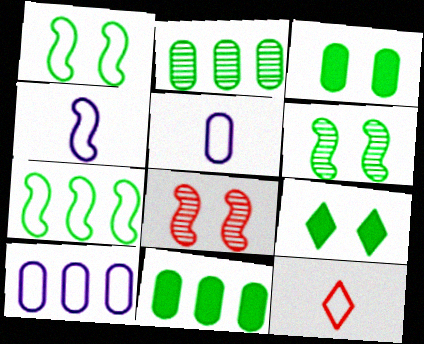[[1, 10, 12]]